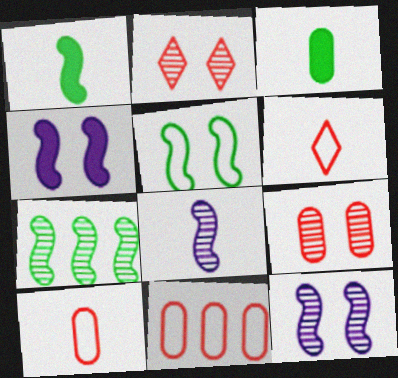[[1, 5, 7], 
[3, 6, 8]]